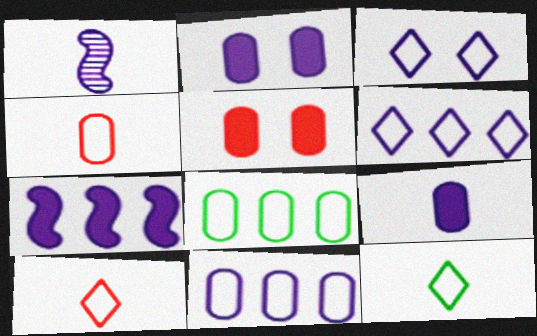[[1, 2, 6]]